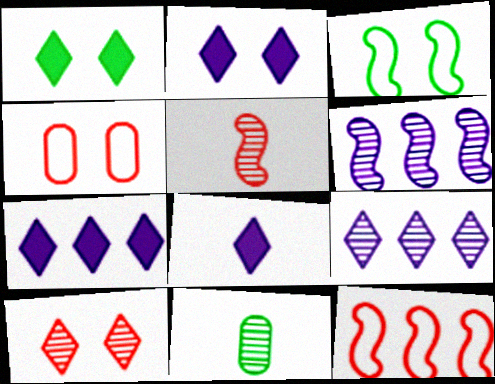[[2, 7, 8], 
[2, 11, 12], 
[6, 10, 11]]